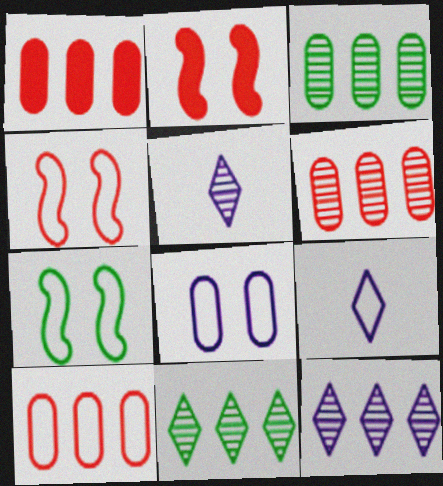[[1, 5, 7], 
[1, 6, 10], 
[2, 3, 9], 
[7, 9, 10]]